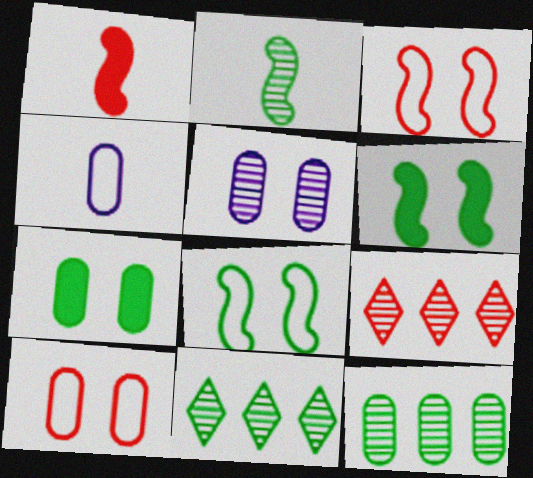[[1, 9, 10], 
[2, 5, 9], 
[4, 6, 9], 
[5, 7, 10]]